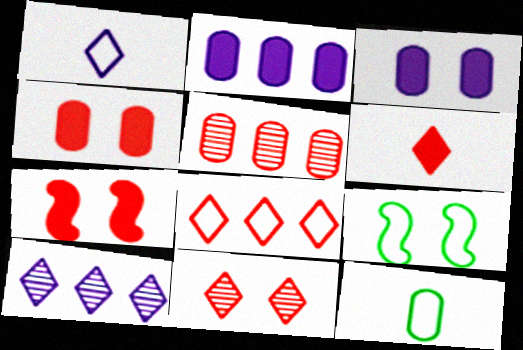[[3, 5, 12], 
[3, 9, 11], 
[6, 8, 11], 
[7, 10, 12]]